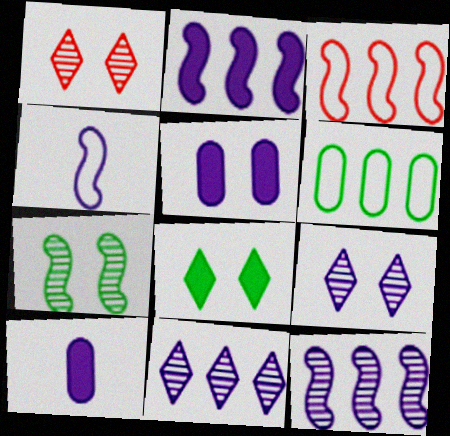[[4, 5, 11]]